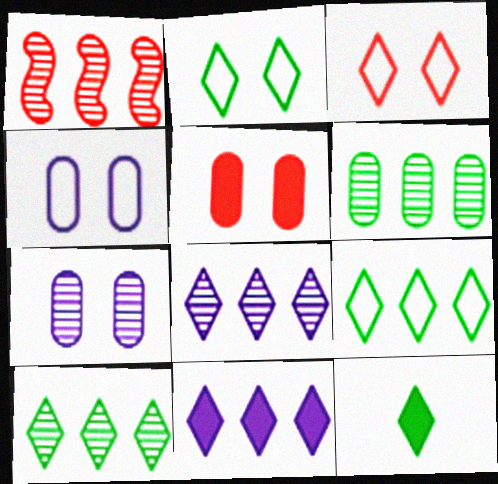[[1, 4, 12], 
[1, 6, 8], 
[2, 10, 12], 
[3, 8, 12]]